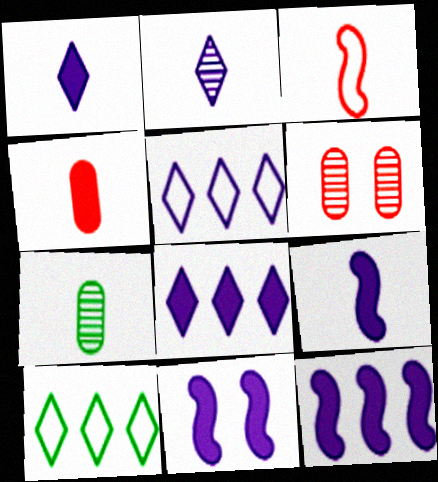[[1, 3, 7], 
[6, 9, 10], 
[9, 11, 12]]